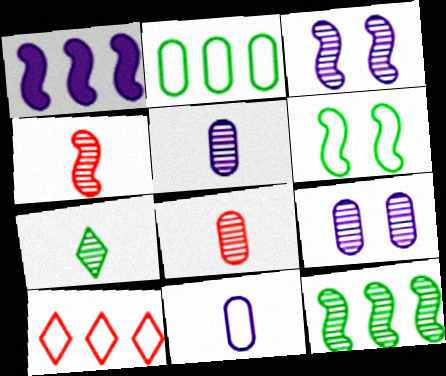[[1, 4, 6], 
[3, 4, 12], 
[4, 5, 7], 
[6, 10, 11]]